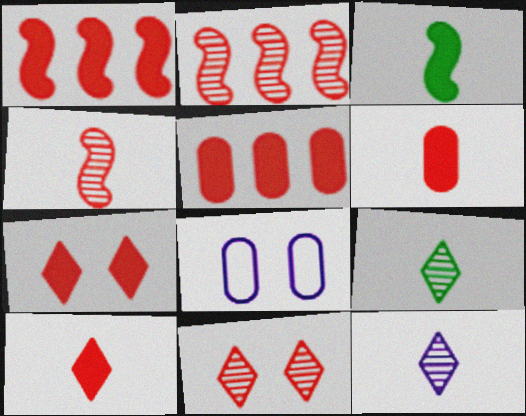[[1, 6, 7], 
[1, 8, 9]]